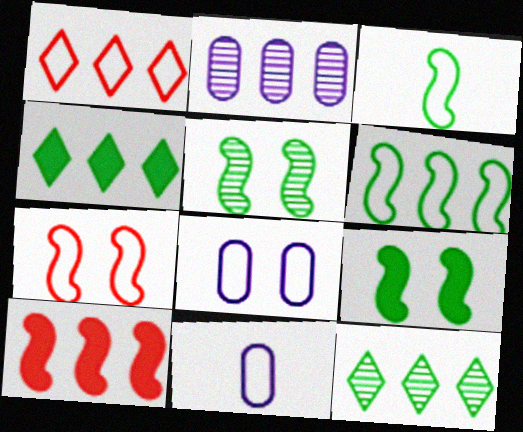[[1, 3, 8]]